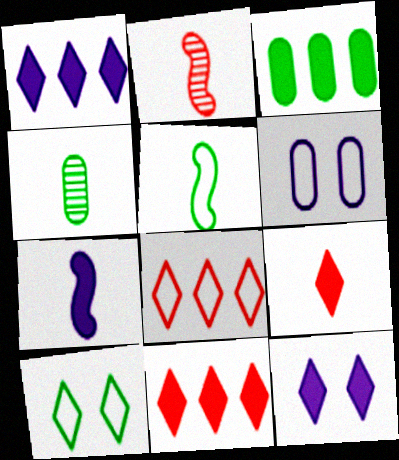[[2, 5, 7], 
[5, 6, 8]]